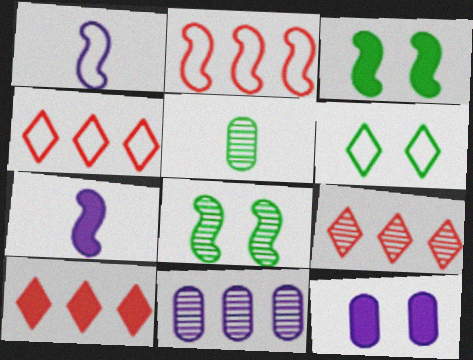[[2, 7, 8], 
[4, 9, 10]]